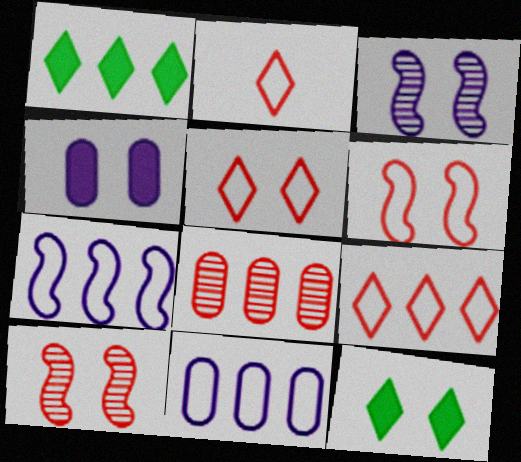[[1, 7, 8], 
[2, 5, 9]]